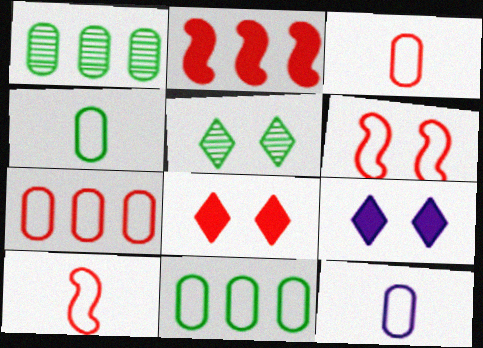[[1, 9, 10], 
[2, 5, 12], 
[3, 4, 12]]